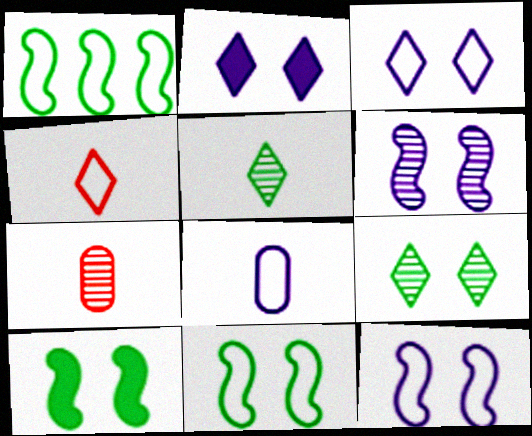[[1, 2, 7]]